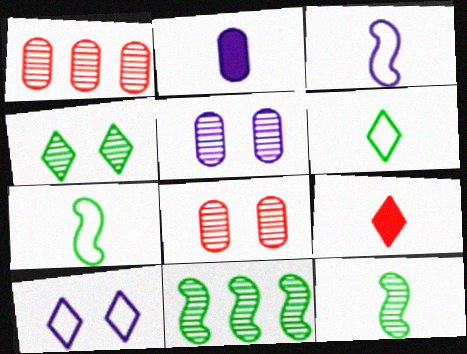[]